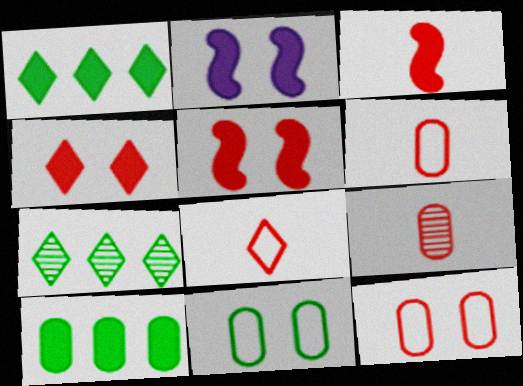[[2, 6, 7], 
[3, 8, 9]]